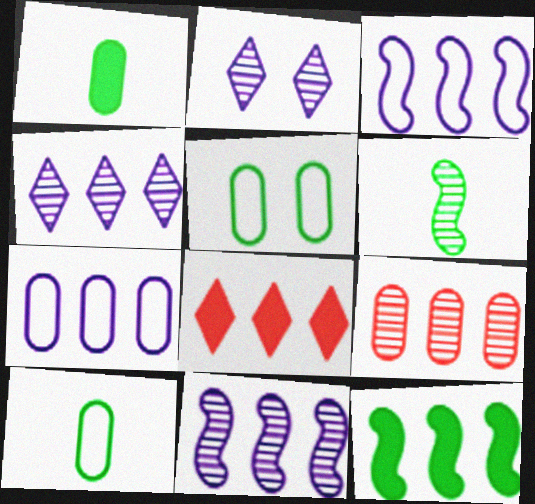[[2, 6, 9]]